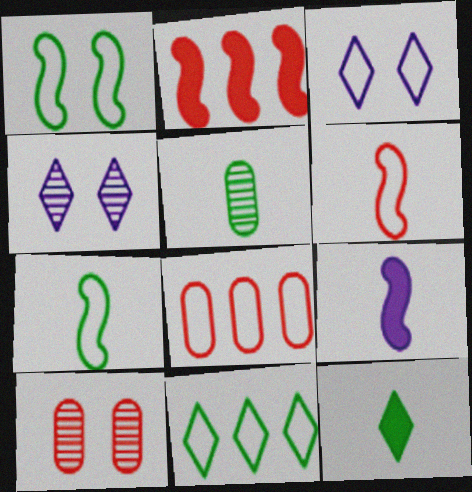[[2, 3, 5], 
[3, 7, 8], 
[5, 7, 12], 
[9, 10, 11]]